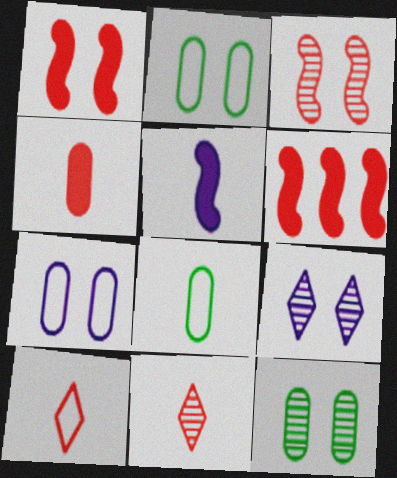[[1, 2, 9], 
[3, 9, 12], 
[5, 8, 11], 
[6, 8, 9]]